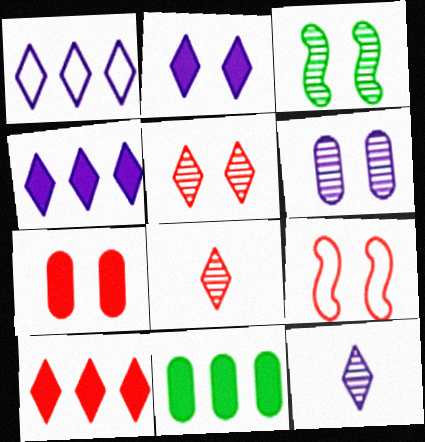[[1, 2, 12], 
[3, 5, 6], 
[5, 7, 9], 
[9, 11, 12]]